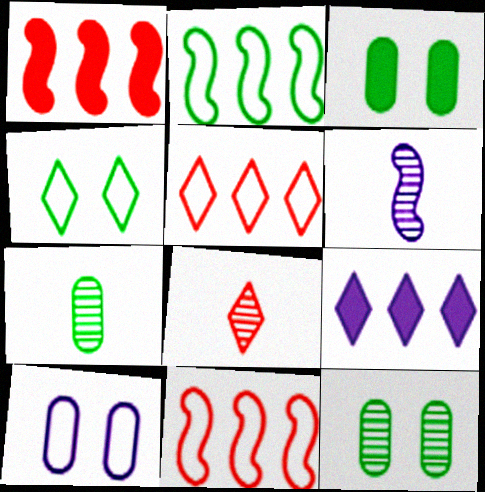[[3, 5, 6], 
[4, 8, 9], 
[6, 7, 8], 
[6, 9, 10]]